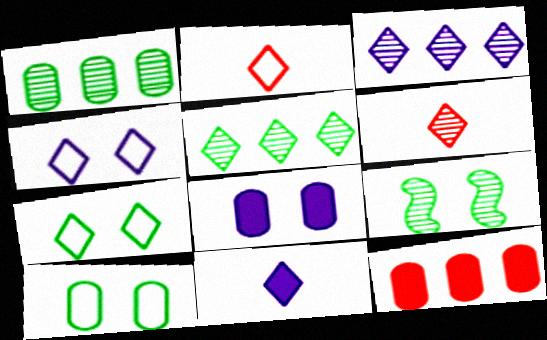[[3, 4, 11]]